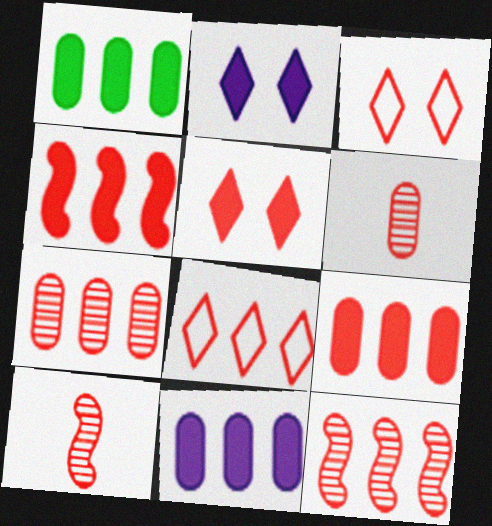[[1, 9, 11], 
[3, 4, 6], 
[3, 9, 10], 
[4, 7, 8], 
[8, 9, 12]]